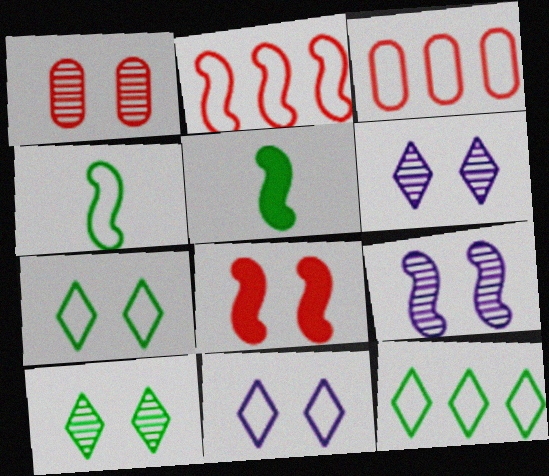[[1, 9, 10], 
[2, 5, 9], 
[3, 4, 11], 
[3, 5, 6]]